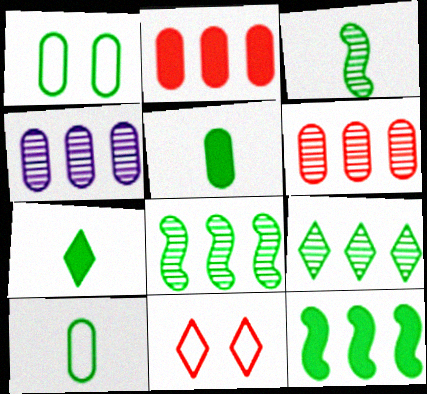[[1, 7, 8], 
[3, 7, 10]]